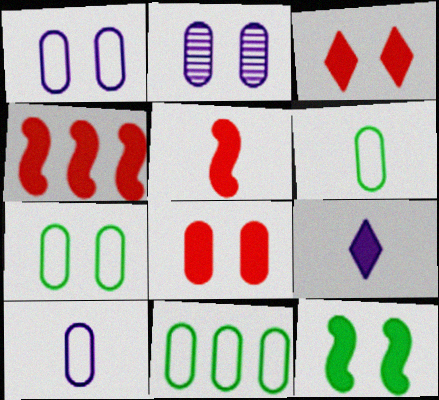[[2, 7, 8], 
[6, 7, 11]]